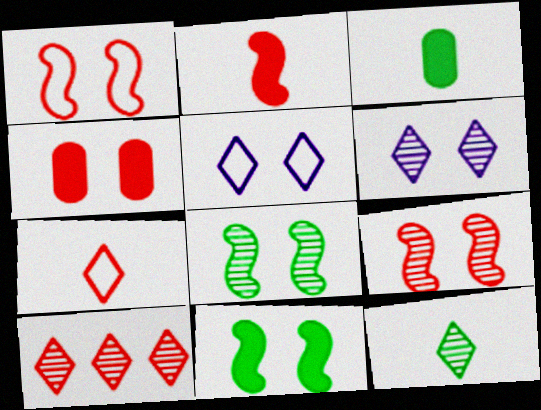[[4, 5, 8], 
[6, 10, 12]]